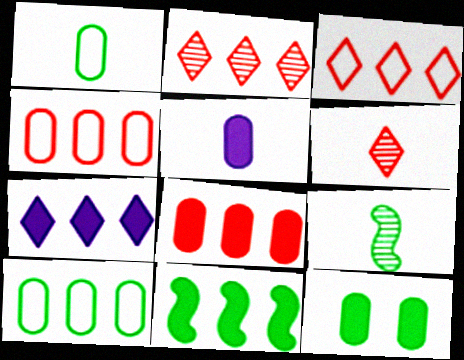[[5, 8, 12], 
[7, 8, 11]]